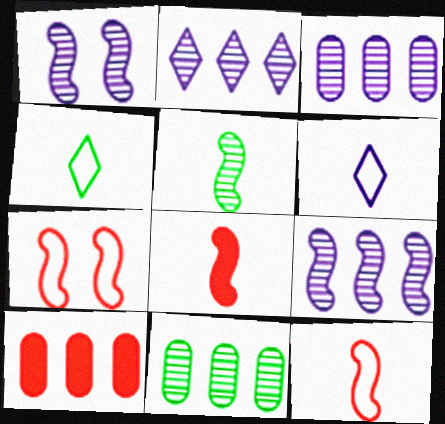[[1, 4, 10], 
[2, 3, 9]]